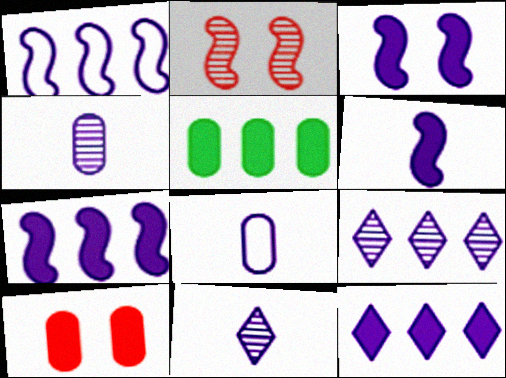[[3, 6, 7], 
[3, 8, 9], 
[6, 8, 11]]